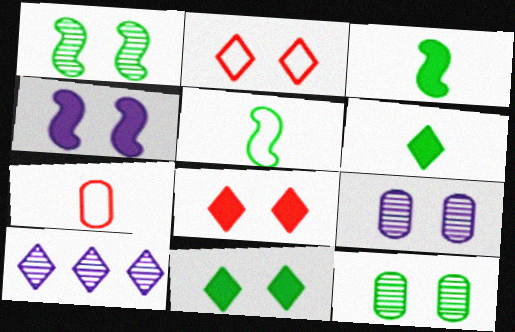[[2, 4, 12], 
[2, 6, 10]]